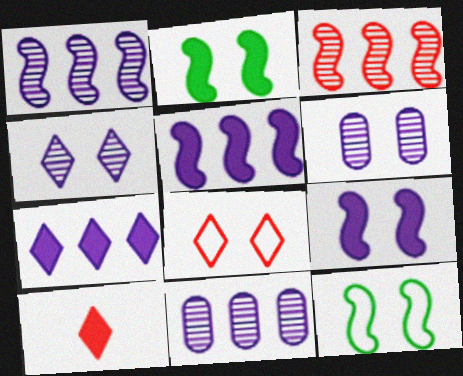[[2, 6, 8], 
[10, 11, 12]]